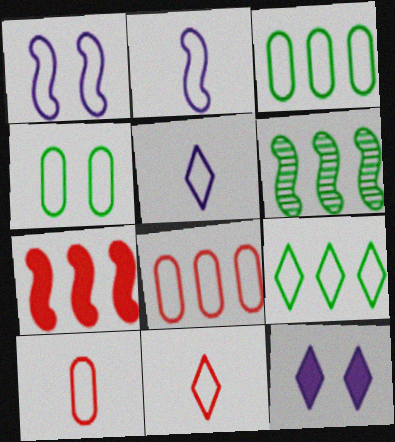[[1, 3, 11], 
[1, 9, 10], 
[6, 10, 12]]